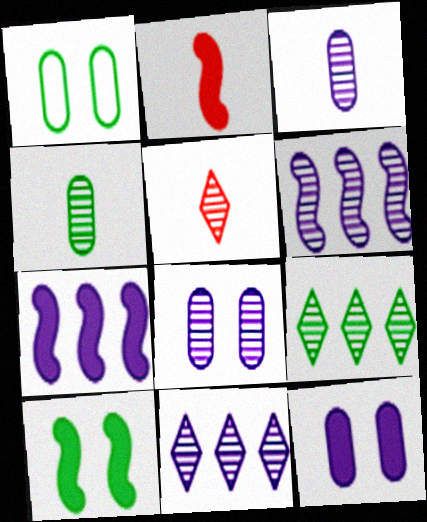[[1, 2, 11], 
[1, 5, 7], 
[2, 7, 10]]